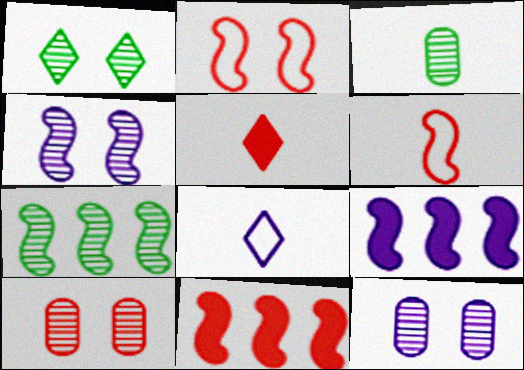[[1, 3, 7], 
[1, 4, 10], 
[8, 9, 12]]